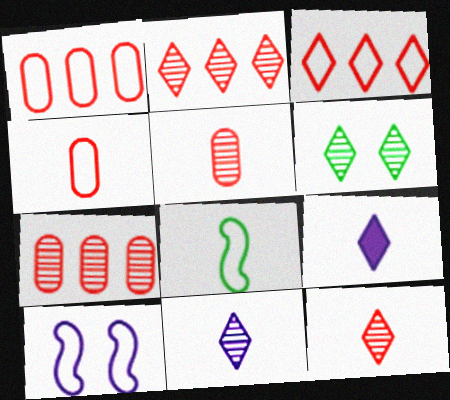[[2, 6, 11], 
[3, 6, 9], 
[5, 8, 9]]